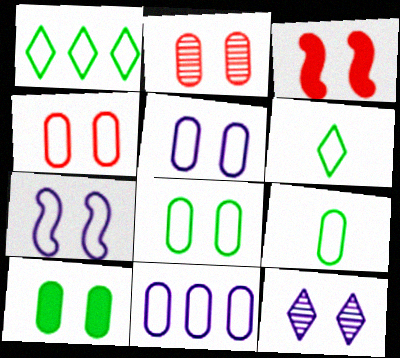[[2, 5, 10], 
[3, 8, 12], 
[4, 5, 8], 
[4, 9, 11]]